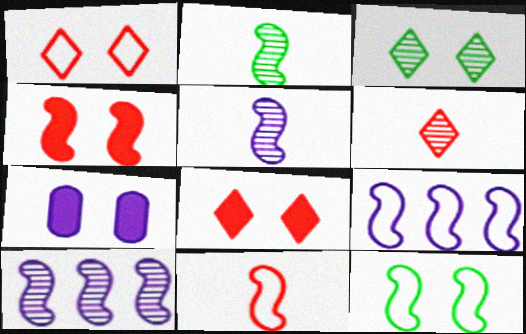[[2, 4, 9], 
[9, 11, 12]]